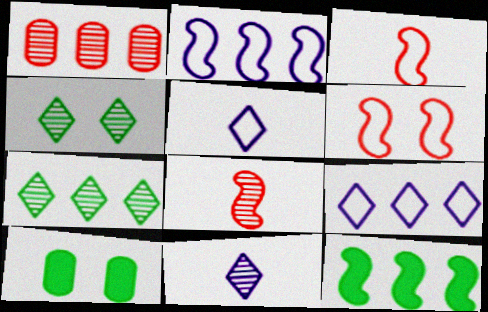[[1, 9, 12], 
[8, 9, 10]]